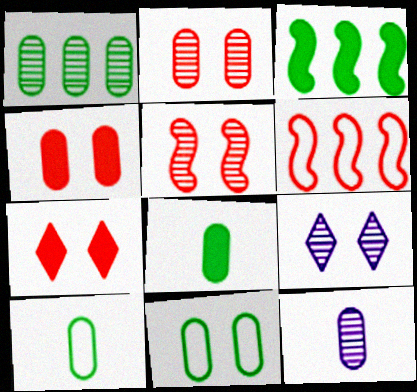[[1, 2, 12], 
[1, 8, 11], 
[6, 8, 9]]